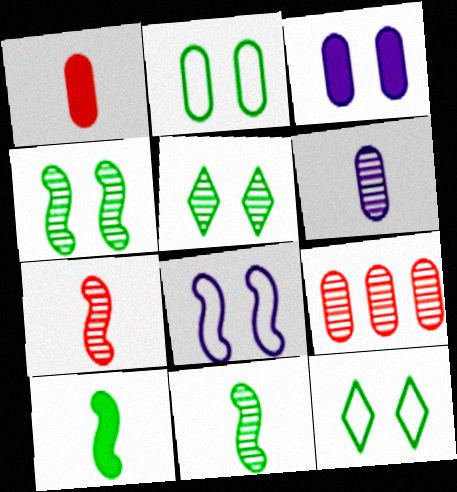[]